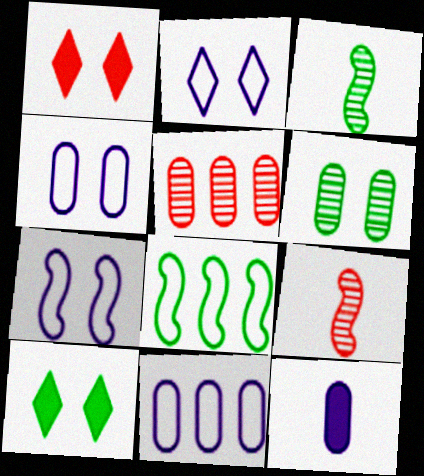[[1, 3, 11], 
[1, 6, 7], 
[2, 4, 7], 
[9, 10, 11]]